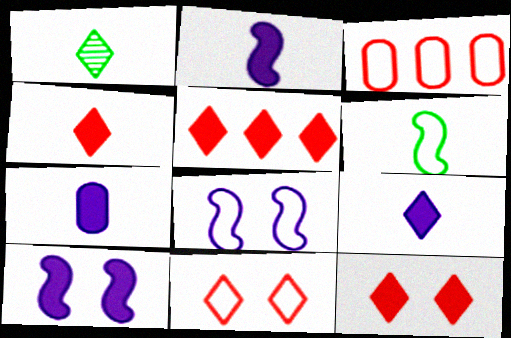[[1, 3, 10], 
[2, 7, 9], 
[4, 5, 12]]